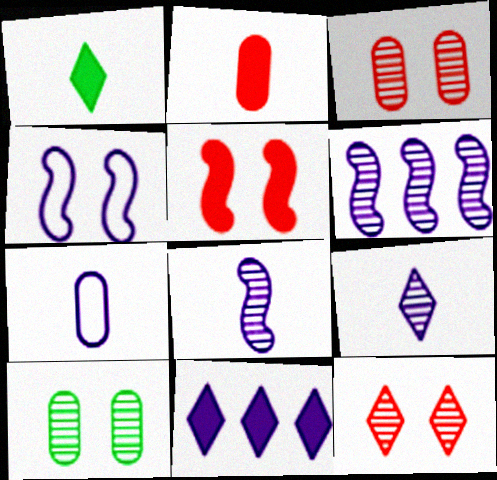[]